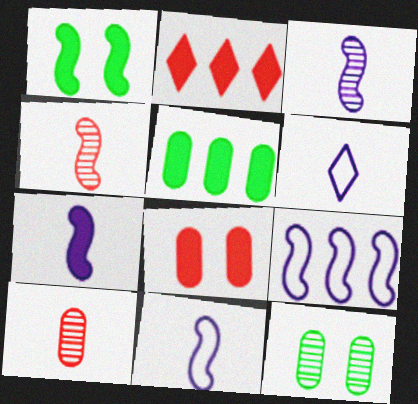[[1, 4, 9], 
[2, 11, 12], 
[3, 7, 11]]